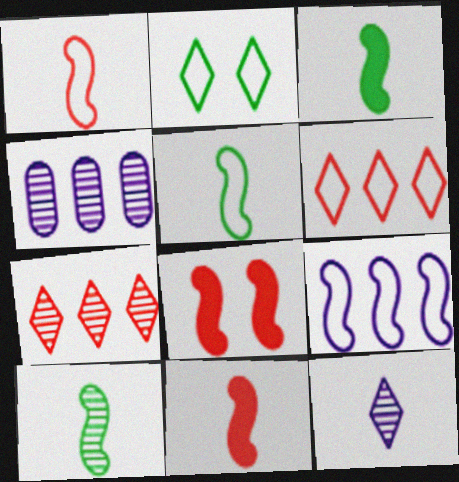[[2, 4, 11], 
[3, 5, 10], 
[8, 9, 10]]